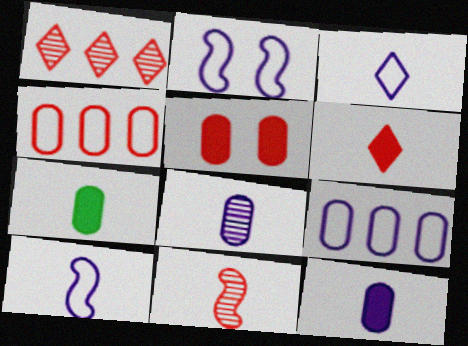[[1, 2, 7], 
[2, 3, 9], 
[3, 7, 11]]